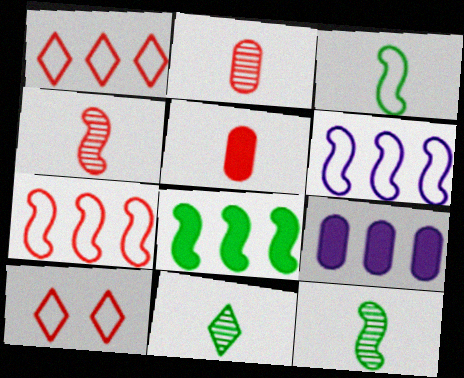[[9, 10, 12]]